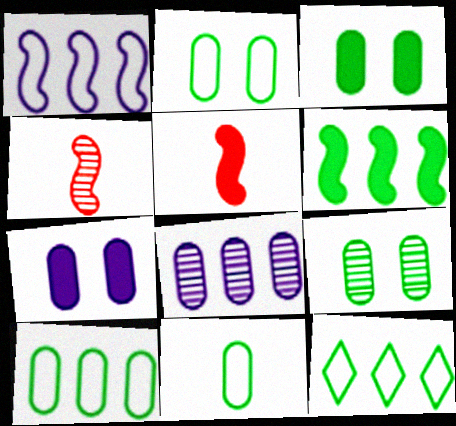[[2, 3, 9], 
[2, 10, 11], 
[4, 7, 12]]